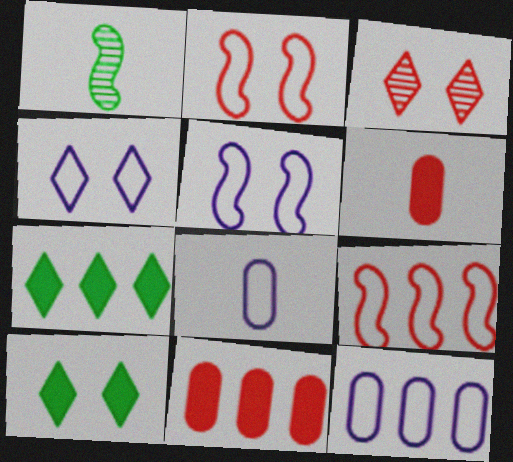[[1, 4, 11], 
[3, 4, 10], 
[3, 6, 9]]